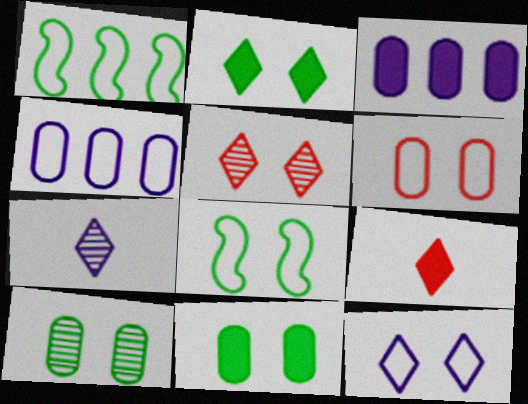[[2, 5, 12], 
[2, 8, 10], 
[6, 8, 12]]